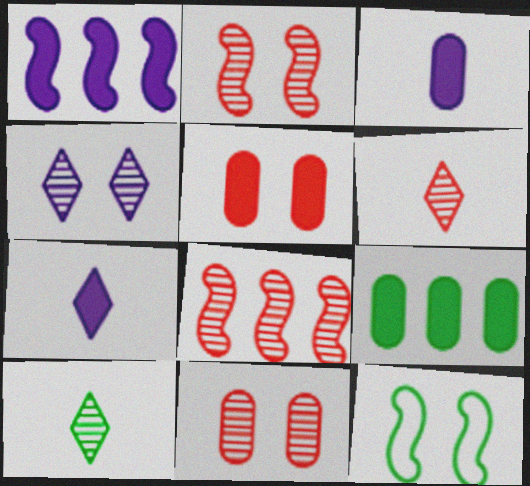[[3, 5, 9], 
[4, 5, 12], 
[6, 8, 11], 
[9, 10, 12]]